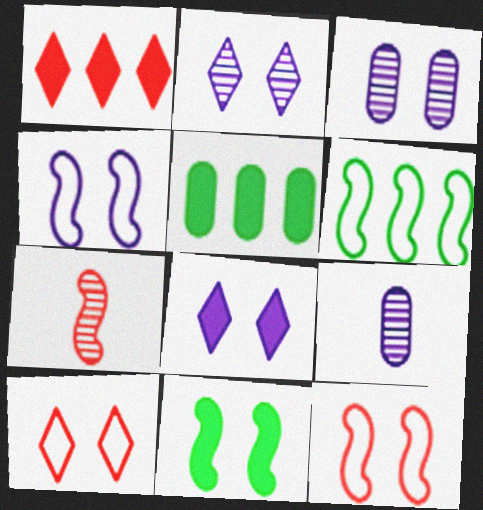[[3, 4, 8], 
[3, 10, 11]]